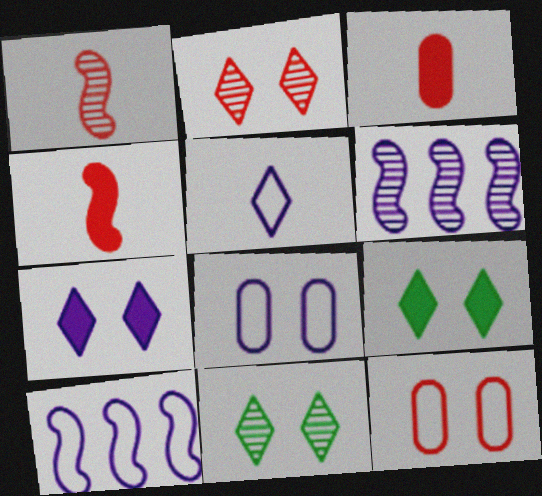[[3, 10, 11], 
[5, 8, 10]]